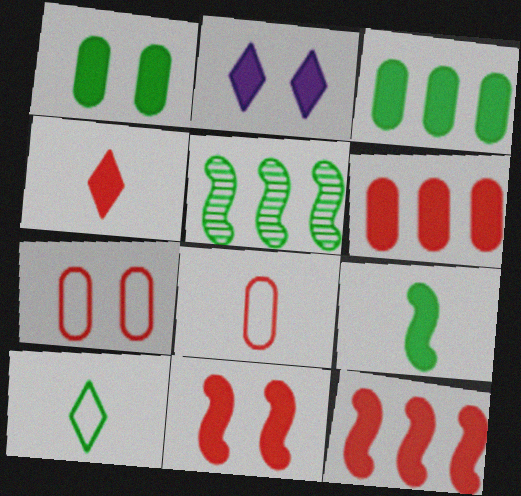[[1, 2, 11], 
[1, 5, 10], 
[2, 5, 8], 
[2, 6, 9], 
[4, 6, 11]]